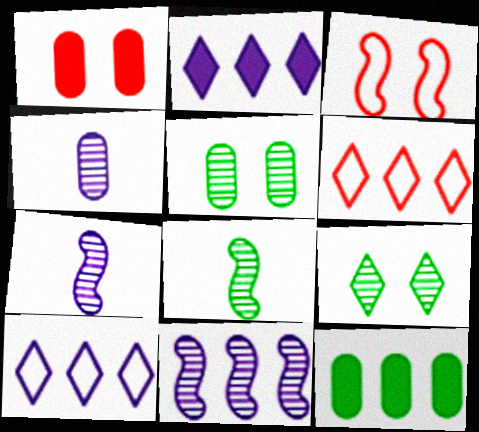[[1, 8, 10], 
[6, 11, 12]]